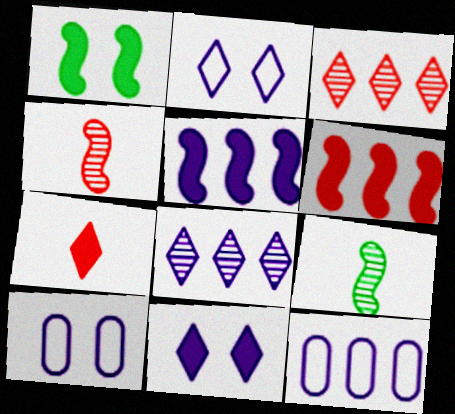[[5, 8, 12]]